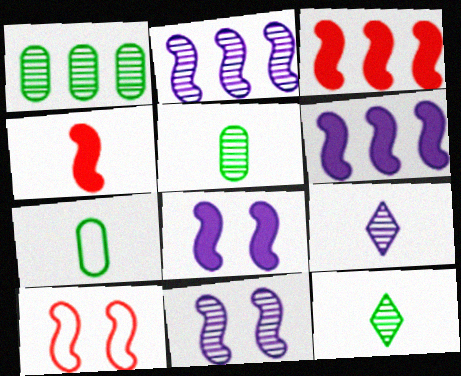[[4, 7, 9]]